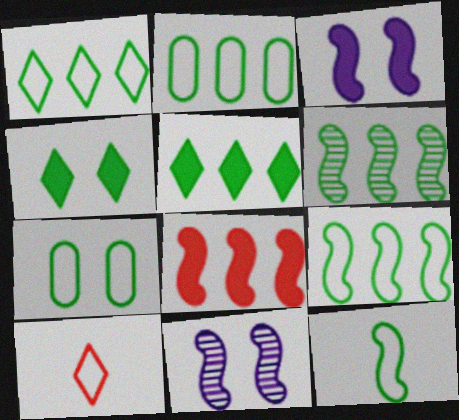[[1, 2, 9], 
[1, 7, 12], 
[2, 5, 6], 
[8, 11, 12]]